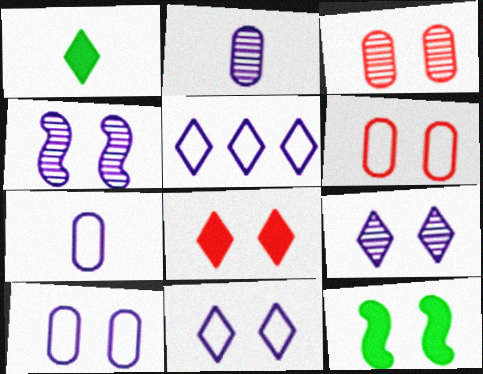[[3, 11, 12], 
[6, 9, 12]]